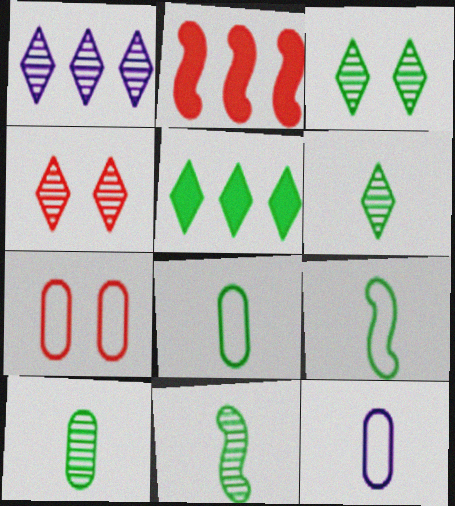[[1, 4, 6], 
[2, 3, 12], 
[6, 10, 11]]